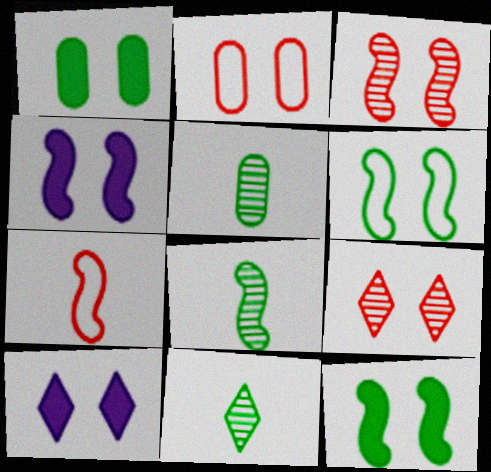[[3, 4, 6], 
[5, 8, 11]]